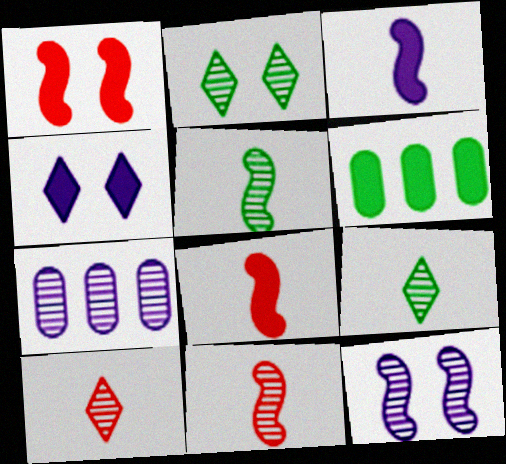[[2, 7, 11], 
[4, 6, 8]]